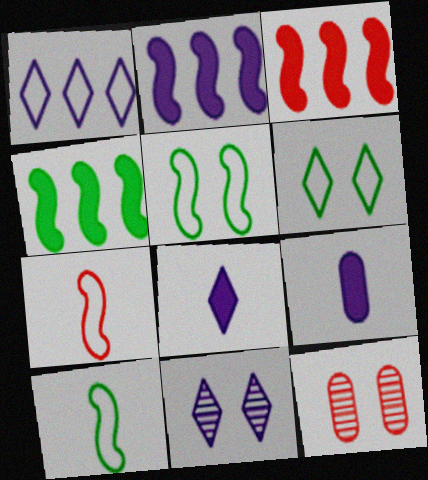[[1, 8, 11], 
[2, 3, 4]]